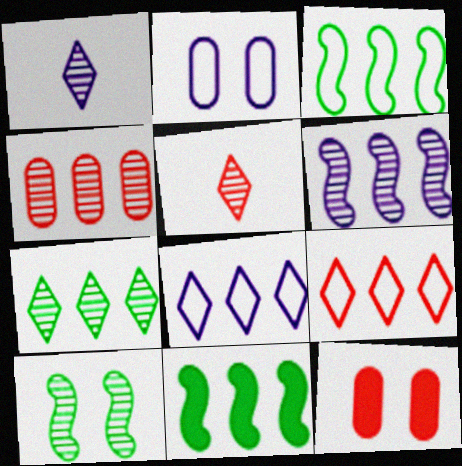[[1, 3, 12], 
[1, 4, 10], 
[2, 5, 11], 
[4, 6, 7], 
[4, 8, 11]]